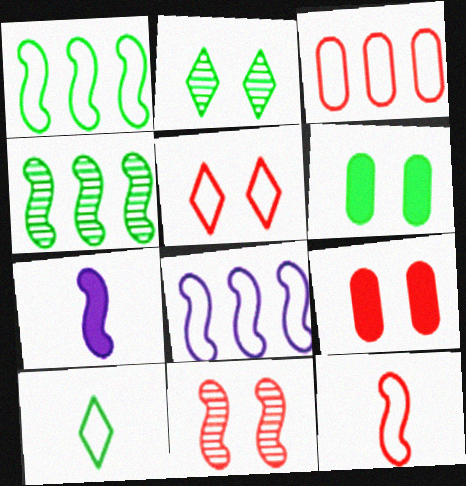[[1, 7, 11], 
[2, 3, 7], 
[3, 5, 12], 
[4, 6, 10], 
[5, 9, 11]]